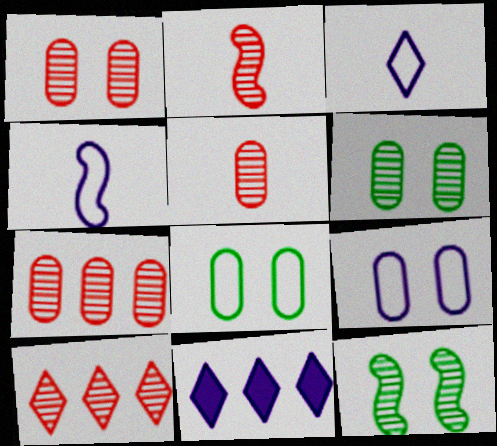[[1, 2, 10], 
[1, 5, 7], 
[2, 8, 11]]